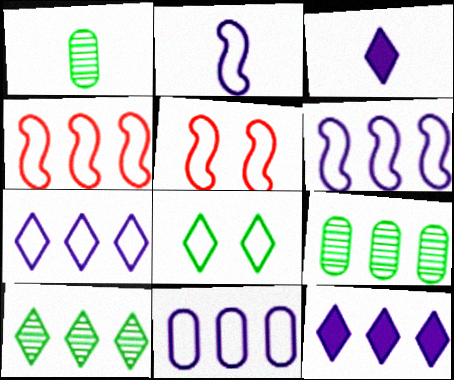[[1, 5, 12], 
[3, 5, 9], 
[4, 9, 12], 
[6, 7, 11]]